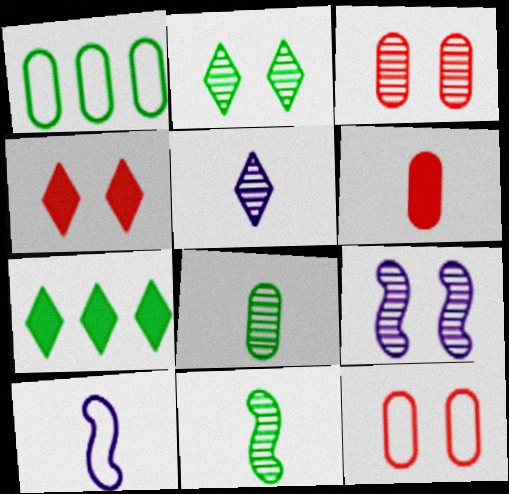[[2, 3, 9], 
[3, 7, 10]]